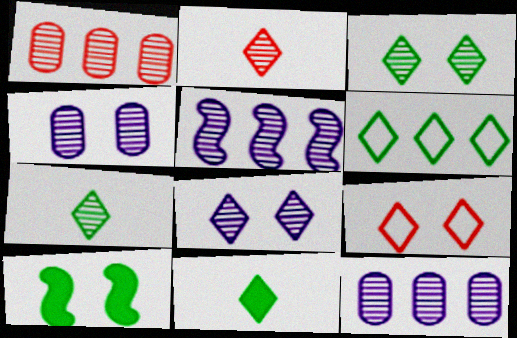[[3, 6, 11], 
[4, 9, 10]]